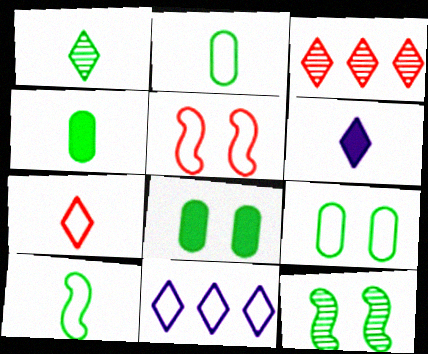[[1, 4, 10], 
[1, 6, 7], 
[2, 5, 11]]